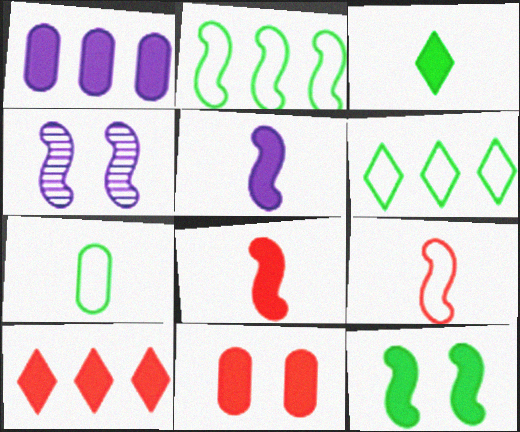[[2, 4, 8], 
[4, 7, 10], 
[8, 10, 11]]